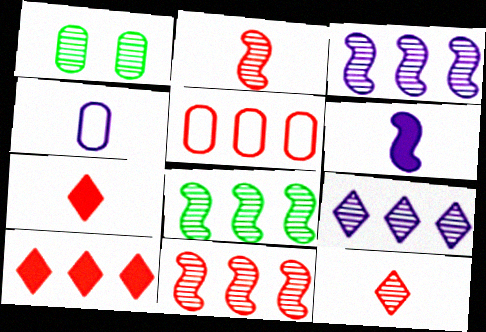[[1, 2, 9], 
[1, 3, 12], 
[3, 8, 11], 
[5, 10, 11]]